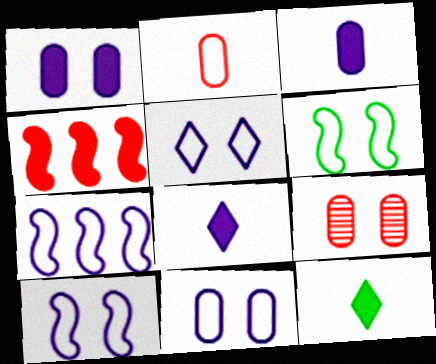[[1, 4, 12], 
[5, 10, 11], 
[7, 9, 12]]